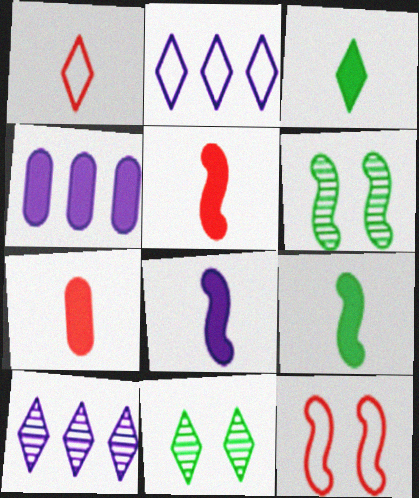[[1, 4, 6], 
[2, 6, 7], 
[3, 7, 8], 
[5, 8, 9]]